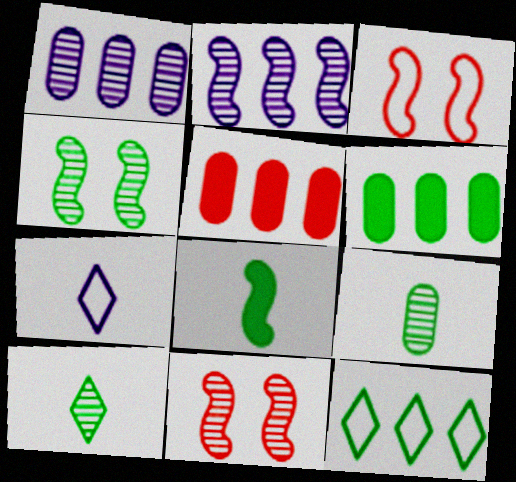[[1, 10, 11], 
[2, 3, 8], 
[2, 5, 12], 
[4, 5, 7], 
[6, 7, 11]]